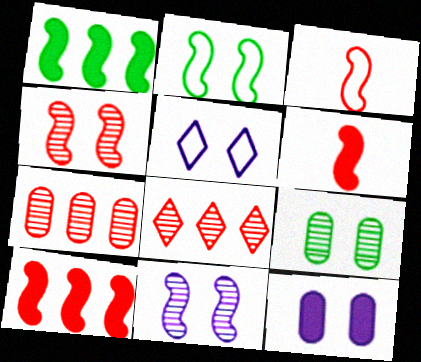[[1, 3, 11], 
[3, 4, 10], 
[5, 11, 12]]